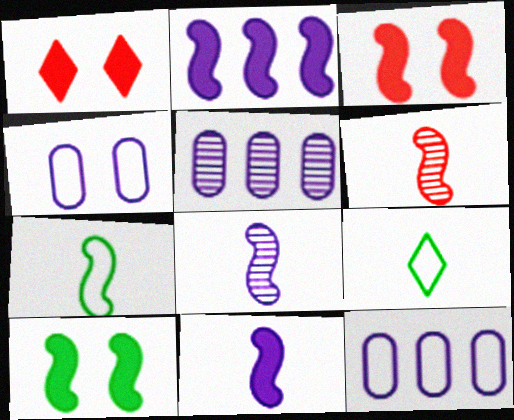[[1, 5, 7], 
[3, 5, 9], 
[6, 7, 11]]